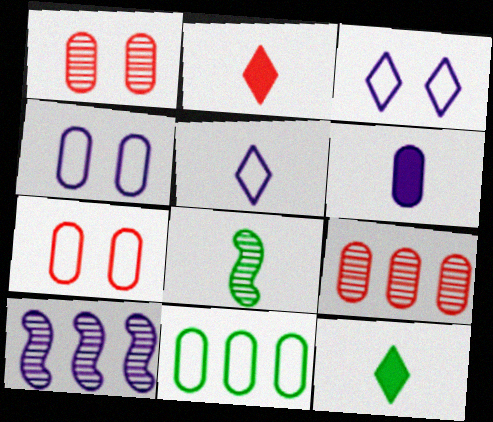[[1, 6, 11], 
[3, 6, 10], 
[7, 10, 12]]